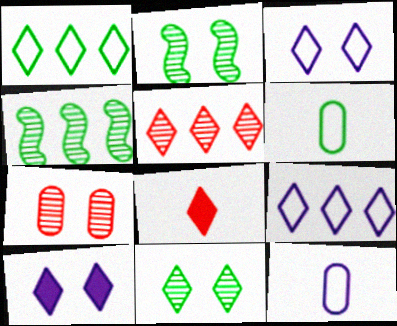[[8, 9, 11]]